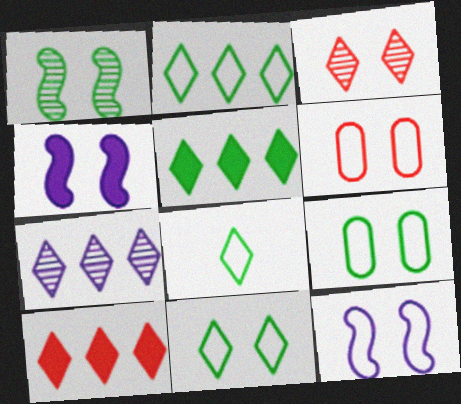[[2, 7, 10], 
[2, 8, 11], 
[3, 4, 9], 
[6, 11, 12]]